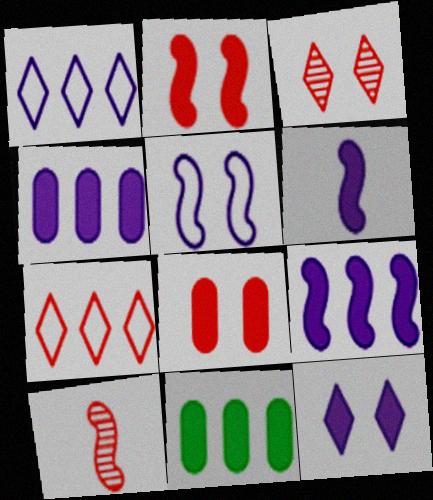[[4, 6, 12], 
[7, 8, 10]]